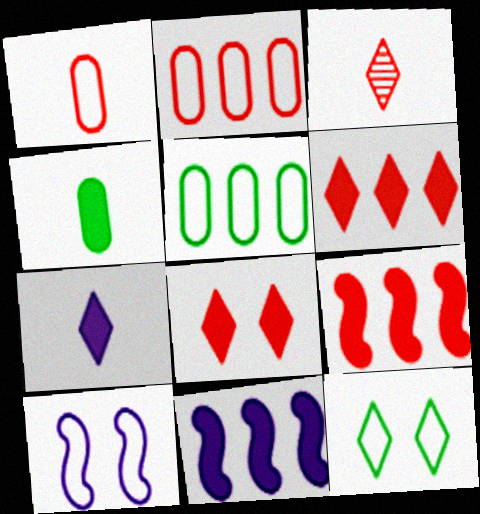[[4, 8, 11]]